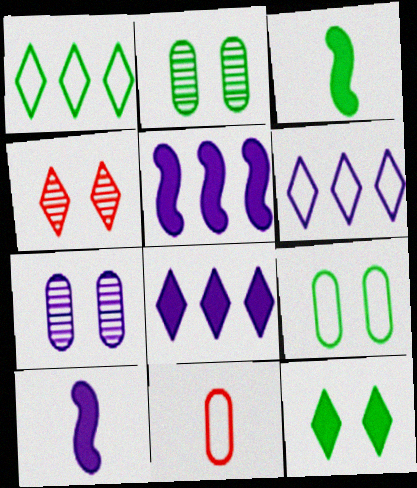[[1, 2, 3], 
[6, 7, 10]]